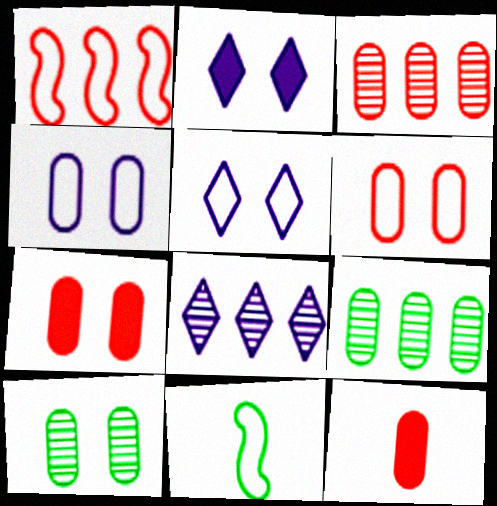[[2, 3, 11], 
[3, 6, 12], 
[4, 7, 10], 
[4, 9, 12], 
[7, 8, 11]]